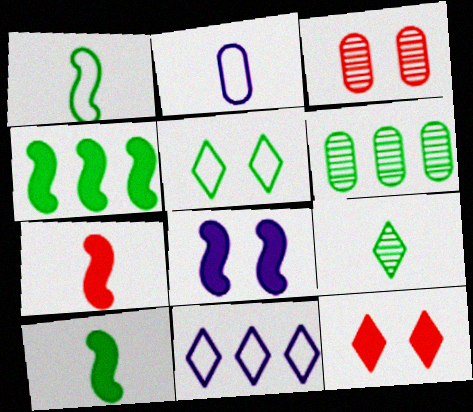[[2, 7, 9], 
[3, 5, 8], 
[3, 10, 11], 
[4, 7, 8], 
[5, 6, 10], 
[9, 11, 12]]